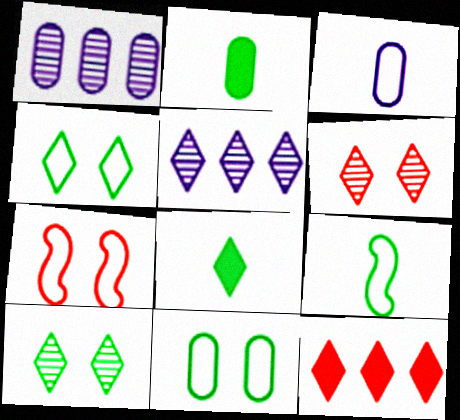[[1, 7, 8], 
[2, 5, 7]]